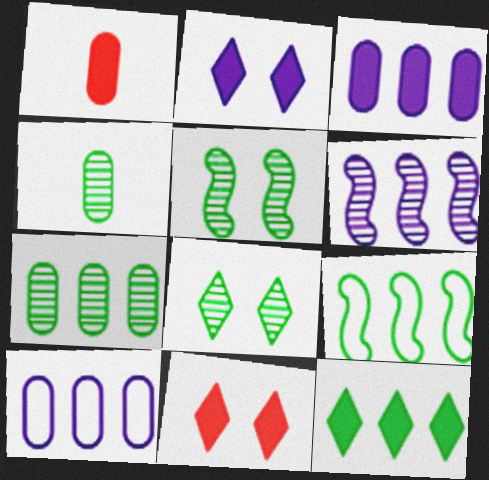[[7, 9, 12]]